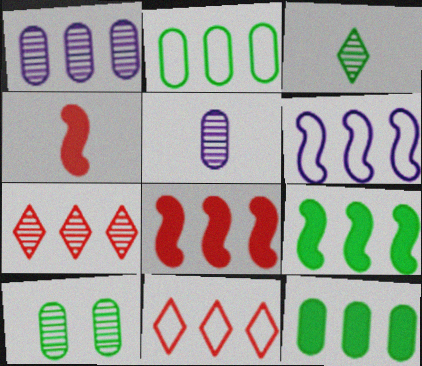[[1, 9, 11], 
[2, 6, 11], 
[6, 7, 12]]